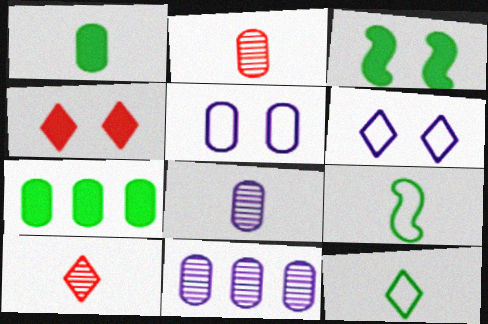[[2, 5, 7], 
[4, 9, 11]]